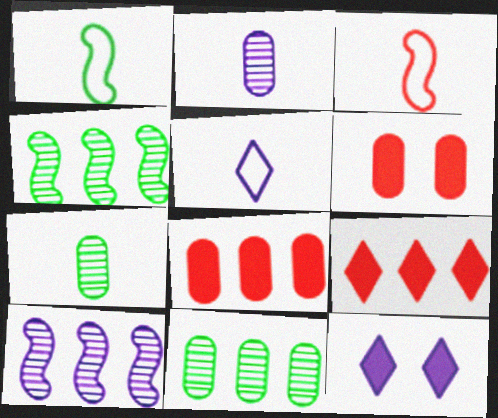[[3, 11, 12], 
[4, 5, 6]]